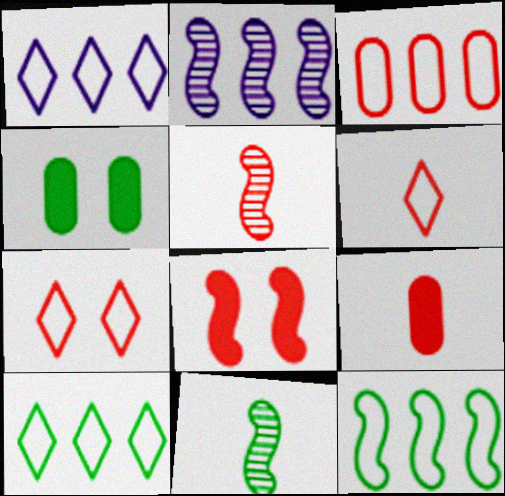[[1, 3, 12], 
[1, 4, 5], 
[2, 4, 6], 
[4, 10, 11], 
[5, 6, 9]]